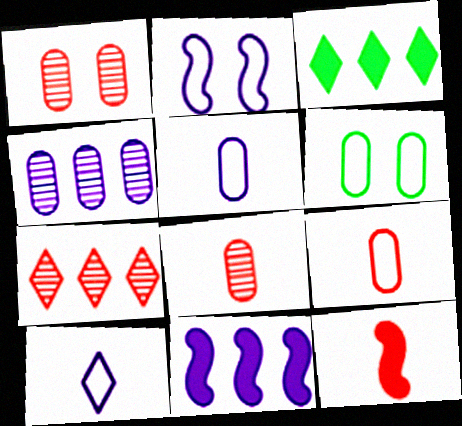[[2, 3, 8]]